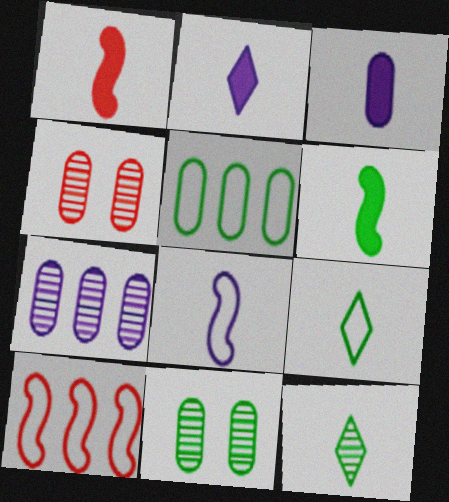[[2, 10, 11], 
[3, 4, 5]]